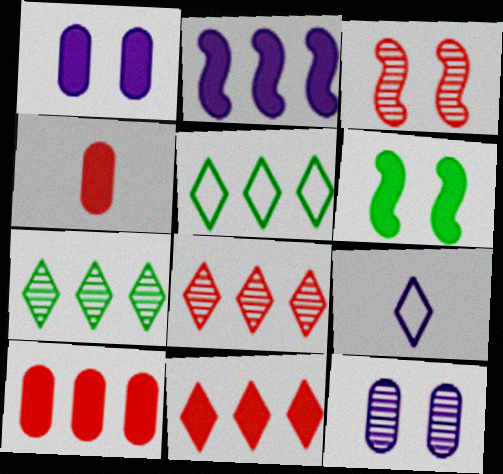[[2, 9, 12]]